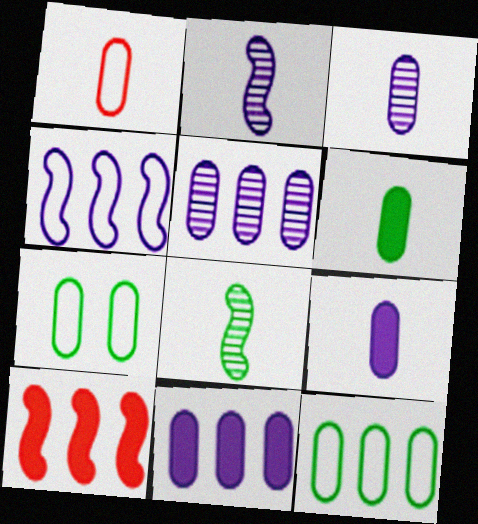[[1, 3, 6]]